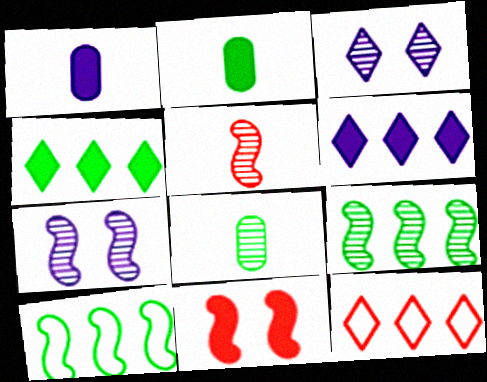[[1, 4, 11], 
[2, 6, 11], 
[2, 7, 12], 
[5, 7, 9]]